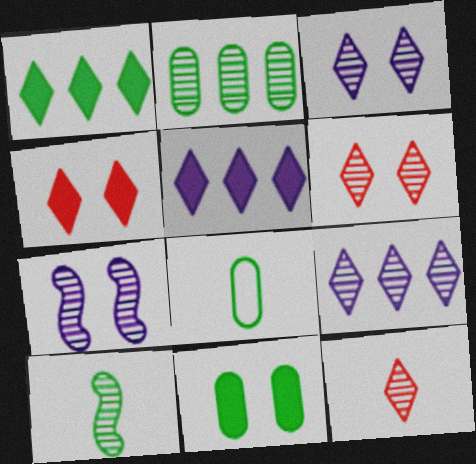[[2, 7, 12], 
[2, 8, 11]]